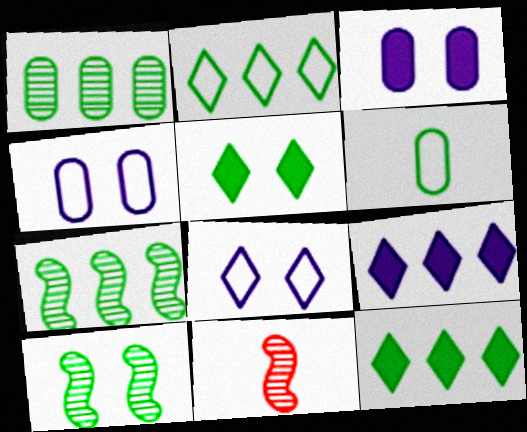[[2, 3, 11], 
[4, 11, 12], 
[5, 6, 7], 
[6, 10, 12]]